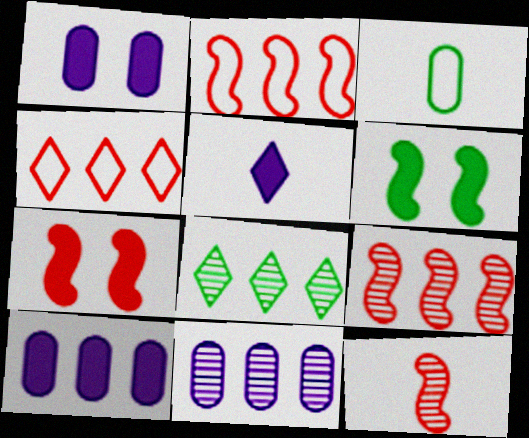[[2, 7, 12], 
[2, 8, 10], 
[3, 5, 12], 
[3, 6, 8], 
[8, 9, 11]]